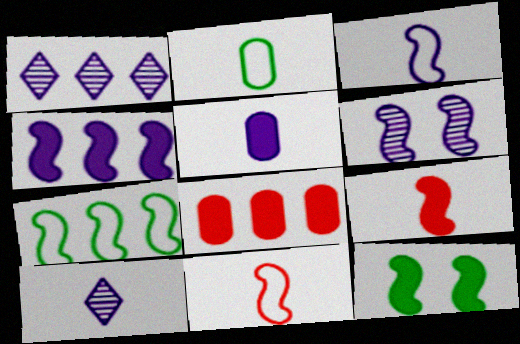[[1, 7, 8], 
[2, 9, 10], 
[3, 4, 6], 
[3, 5, 10], 
[4, 9, 12], 
[6, 7, 9]]